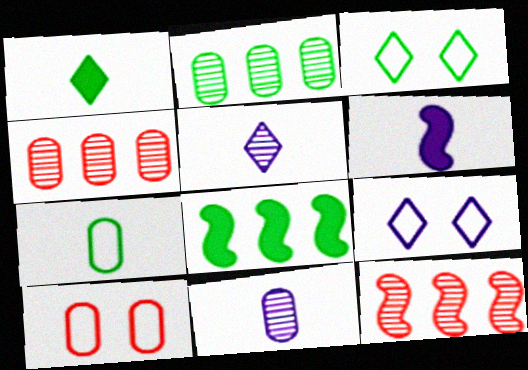[[3, 4, 6], 
[5, 8, 10]]